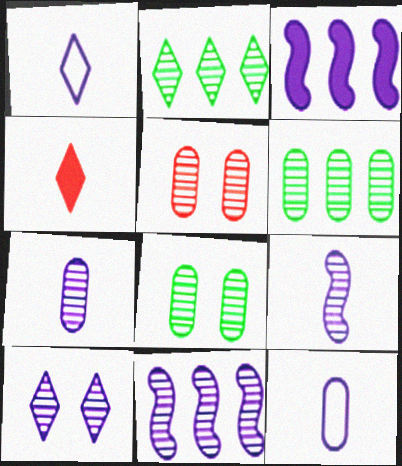[[2, 5, 9], 
[3, 10, 12], 
[5, 6, 7], 
[7, 10, 11]]